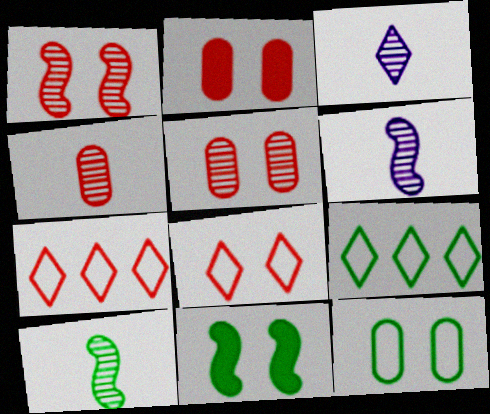[[1, 2, 8], 
[2, 6, 9], 
[3, 4, 10]]